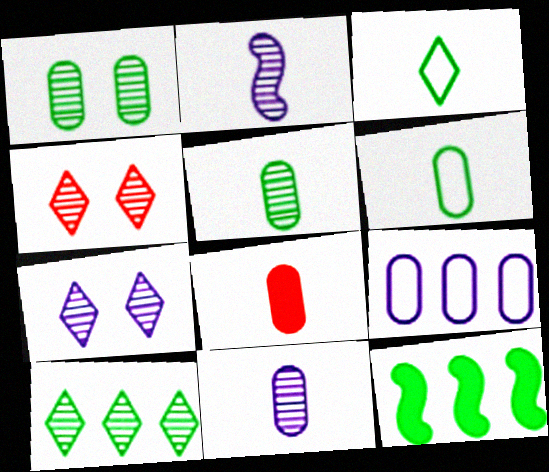[[1, 3, 12], 
[1, 8, 9], 
[2, 3, 8], 
[6, 8, 11]]